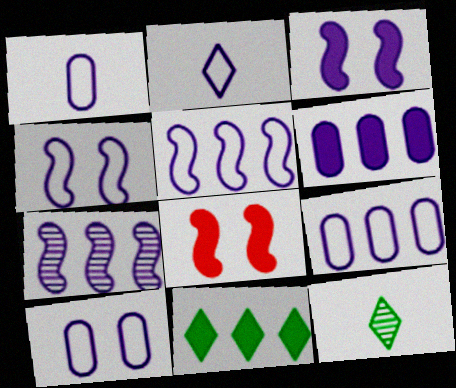[[1, 9, 10], 
[2, 4, 9], 
[2, 5, 10], 
[8, 9, 12]]